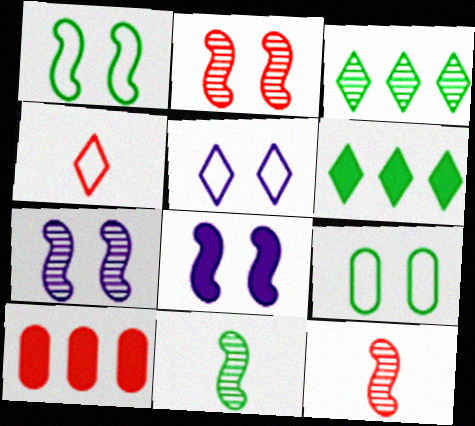[[1, 2, 8], 
[2, 4, 10], 
[5, 10, 11], 
[6, 9, 11]]